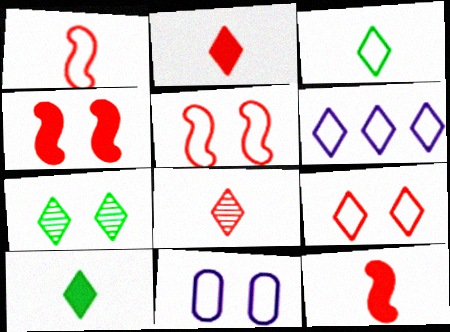[[2, 6, 7], 
[3, 6, 9], 
[4, 7, 11]]